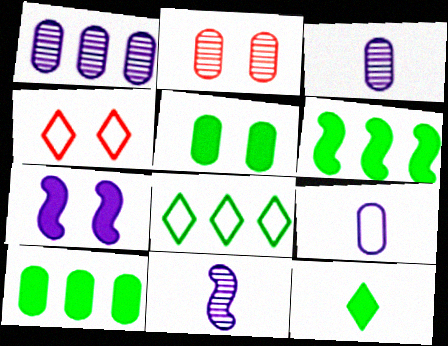[[2, 9, 10], 
[3, 4, 6], 
[4, 10, 11], 
[5, 6, 12]]